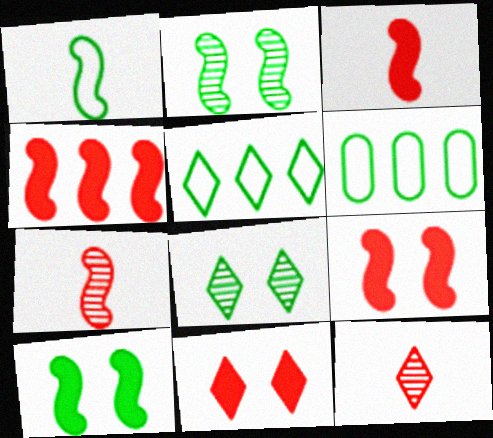[[3, 4, 9]]